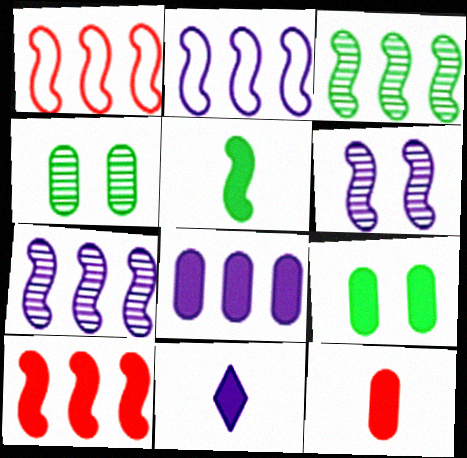[[1, 4, 11], 
[1, 5, 6], 
[2, 3, 10], 
[5, 11, 12], 
[8, 9, 12], 
[9, 10, 11]]